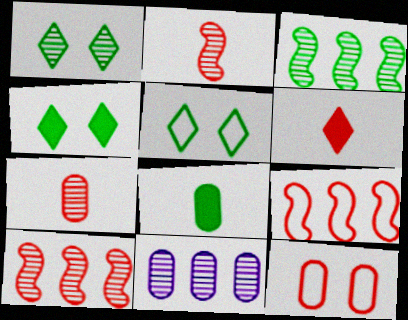[[1, 2, 11], 
[1, 4, 5], 
[3, 5, 8], 
[6, 10, 12], 
[8, 11, 12]]